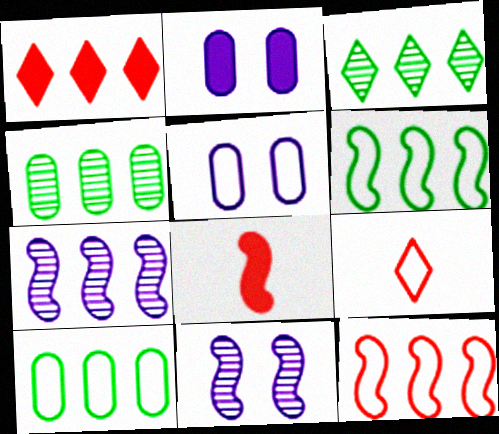[[1, 7, 10], 
[3, 5, 8], 
[5, 6, 9], 
[6, 8, 11]]